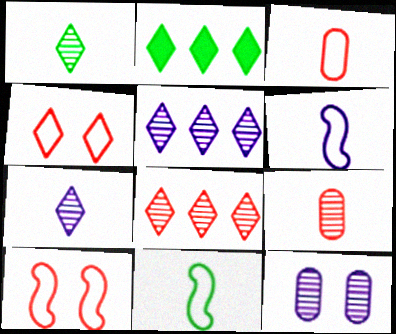[[2, 4, 7]]